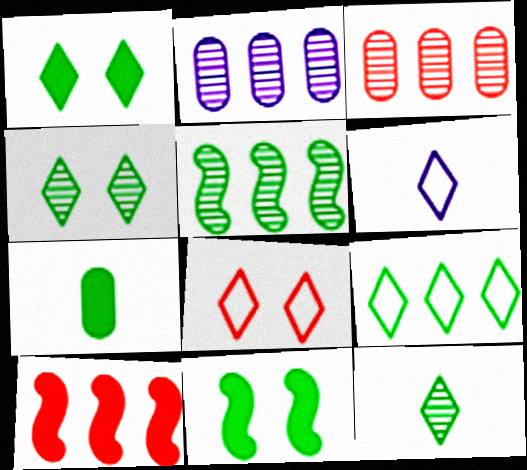[[1, 9, 12], 
[2, 9, 10], 
[3, 6, 11], 
[6, 8, 9]]